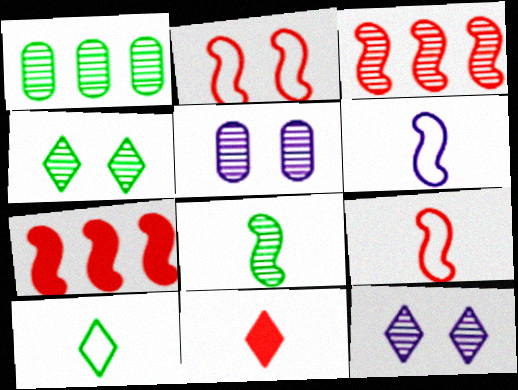[[1, 4, 8], 
[5, 7, 10]]